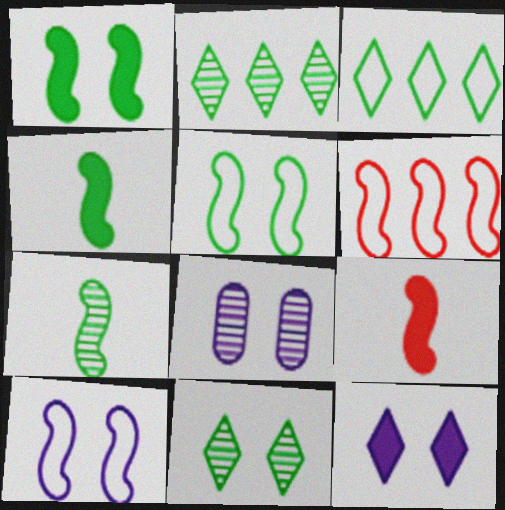[[3, 8, 9], 
[8, 10, 12]]